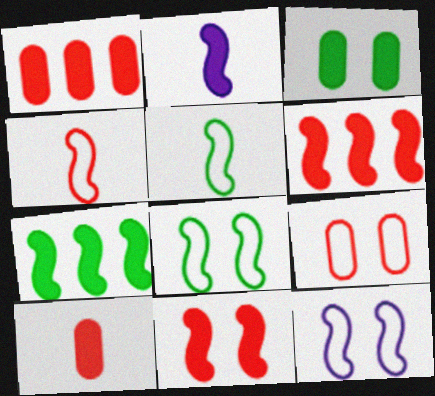[[2, 7, 11]]